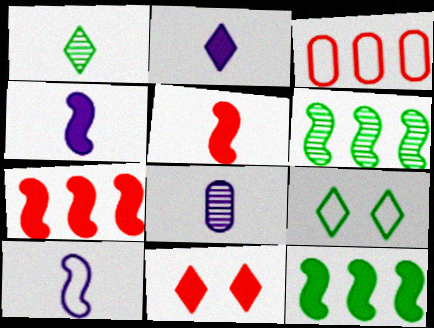[[2, 8, 10], 
[3, 9, 10], 
[7, 8, 9]]